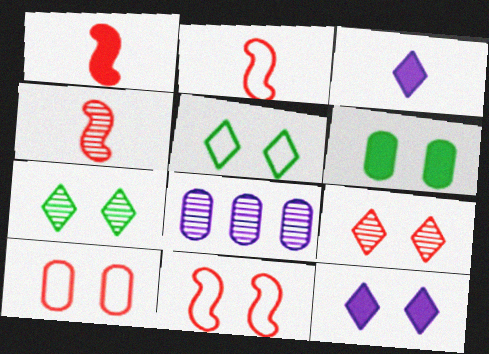[[1, 2, 4], 
[1, 5, 8], 
[4, 7, 8], 
[5, 9, 12]]